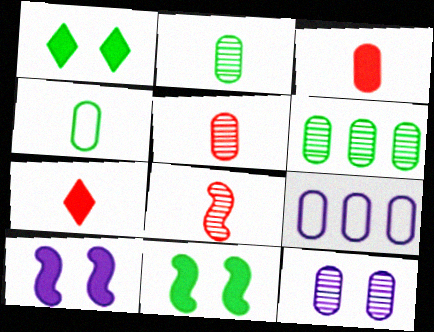[[1, 8, 9], 
[5, 6, 12]]